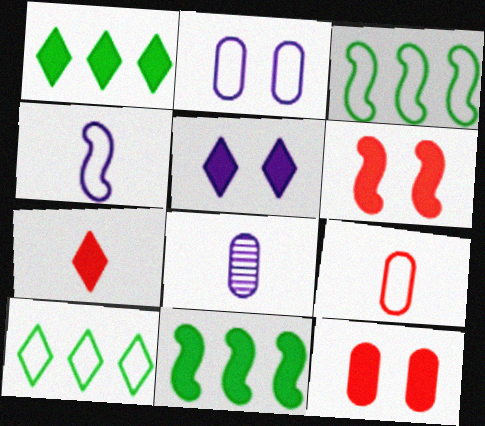[[1, 5, 7], 
[6, 8, 10]]